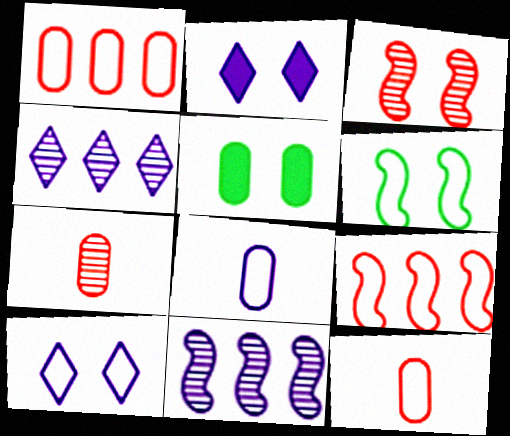[[2, 8, 11], 
[3, 5, 10]]